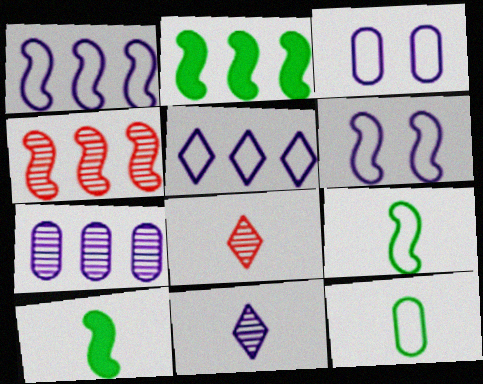[[1, 2, 4], 
[2, 3, 8], 
[4, 6, 10]]